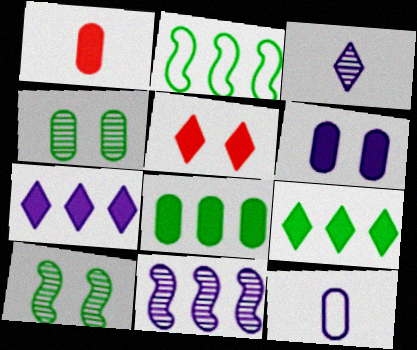[[1, 6, 8]]